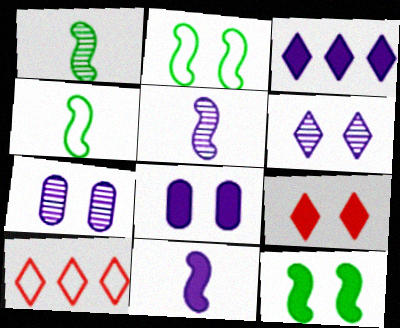[[1, 8, 10], 
[2, 7, 9], 
[3, 8, 11], 
[8, 9, 12]]